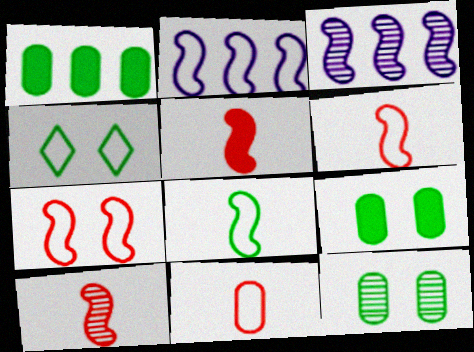[[2, 4, 11], 
[2, 7, 8], 
[5, 6, 10]]